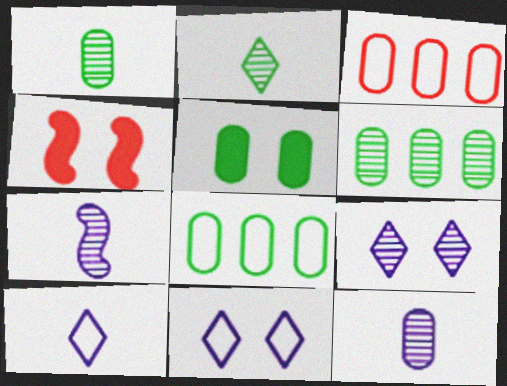[[1, 5, 8], 
[3, 5, 12], 
[4, 6, 10]]